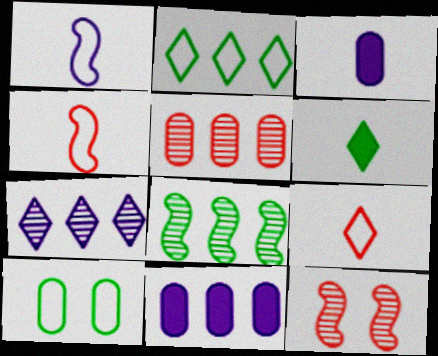[[2, 3, 12], 
[3, 5, 10], 
[5, 7, 8], 
[6, 8, 10]]